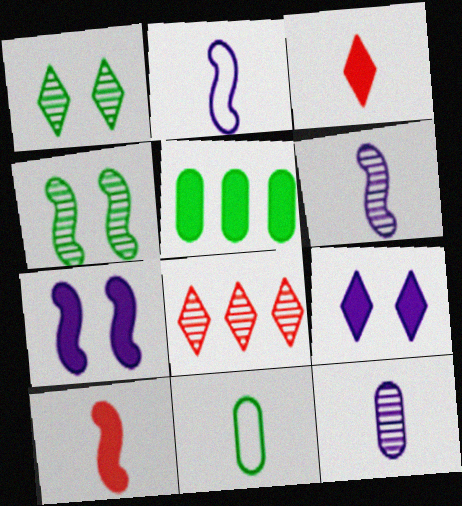[[3, 5, 7], 
[3, 6, 11], 
[4, 8, 12], 
[5, 9, 10], 
[7, 8, 11]]